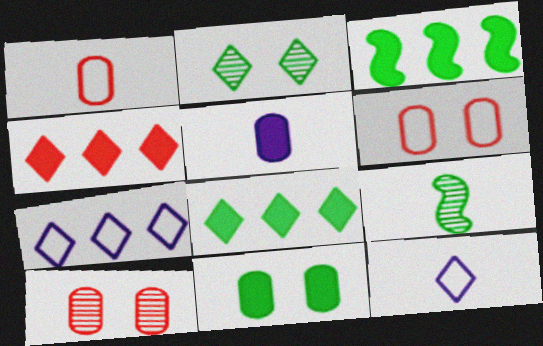[[2, 4, 12], 
[3, 10, 12]]